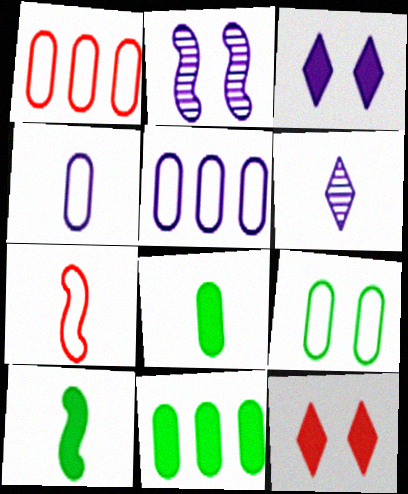[[1, 4, 9], 
[2, 9, 12], 
[6, 7, 8]]